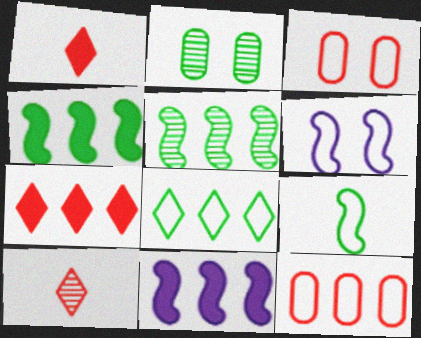[]